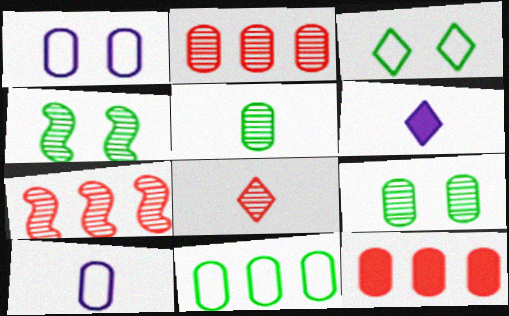[[1, 5, 12], 
[9, 10, 12]]